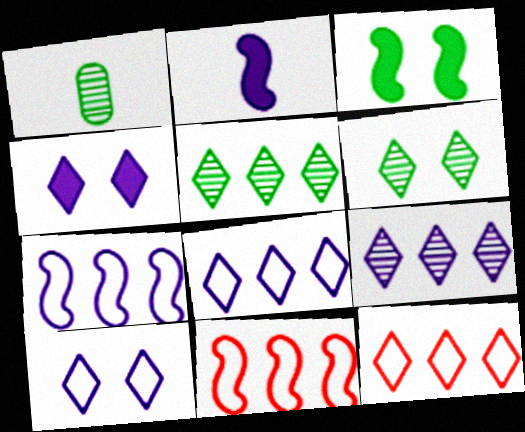[[1, 4, 11]]